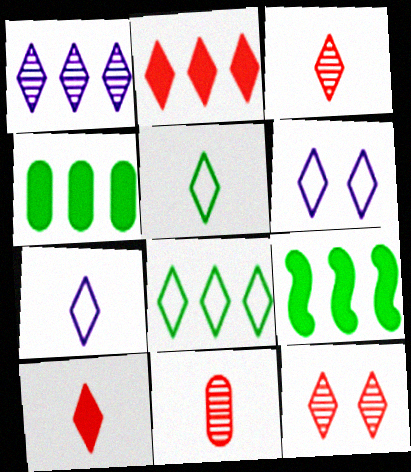[[1, 2, 8], 
[6, 9, 11]]